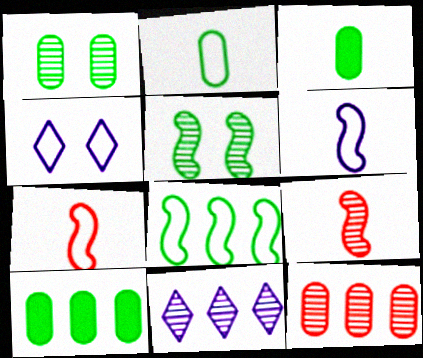[[1, 2, 10], 
[1, 9, 11], 
[4, 9, 10]]